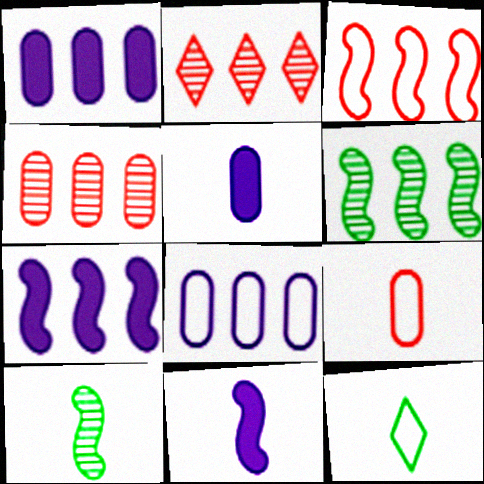[[3, 6, 7]]